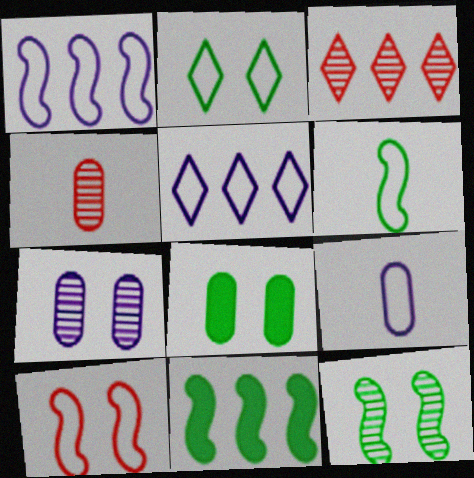[[1, 6, 10], 
[2, 8, 12], 
[6, 11, 12]]